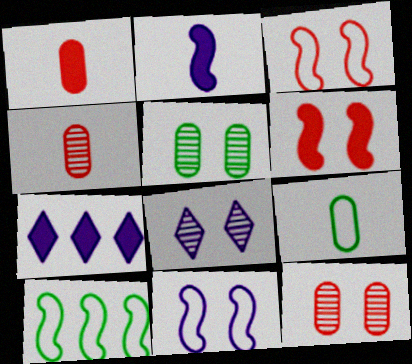[[1, 8, 10]]